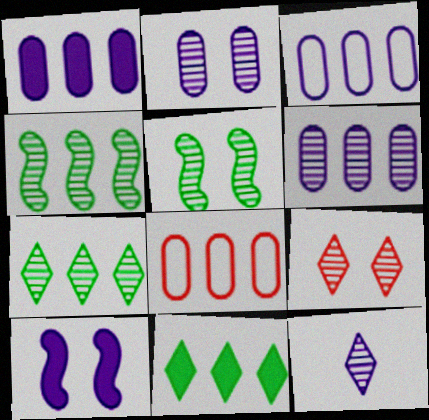[[1, 3, 6], 
[2, 5, 9], 
[3, 10, 12], 
[7, 9, 12]]